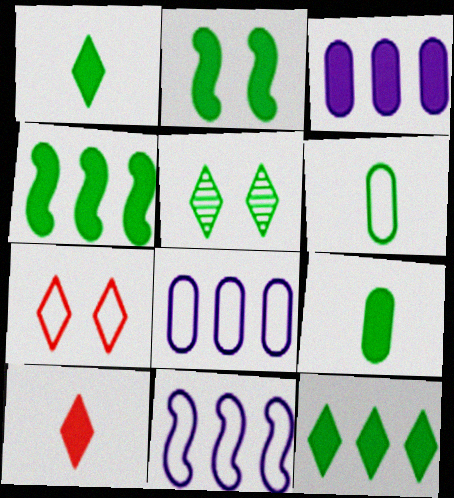[[2, 3, 10], 
[2, 9, 12], 
[4, 5, 6], 
[6, 7, 11]]